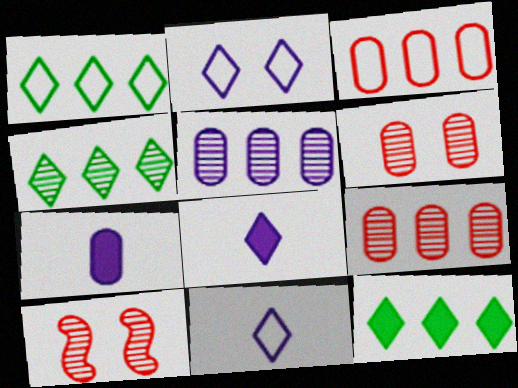[[1, 4, 12], 
[1, 7, 10]]